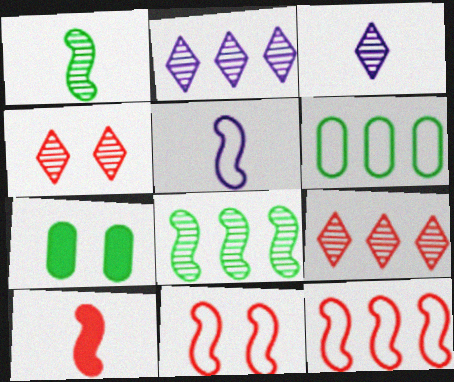[[1, 5, 10], 
[3, 7, 12], 
[5, 7, 9]]